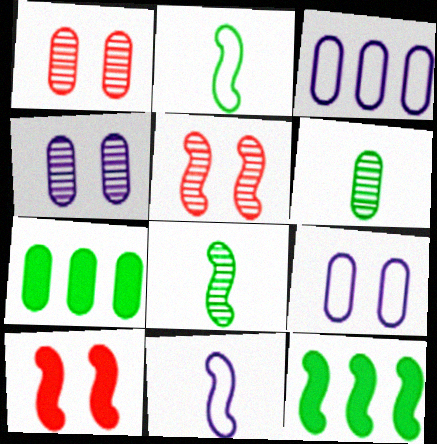[[5, 11, 12]]